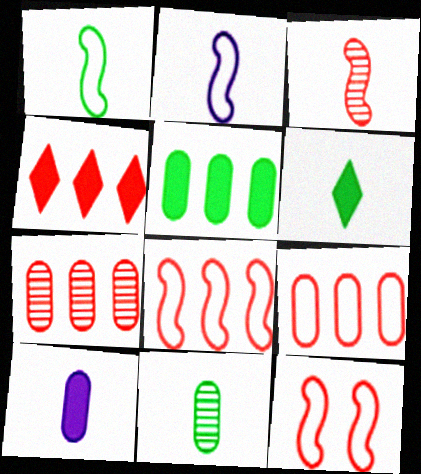[[1, 6, 11], 
[4, 7, 8]]